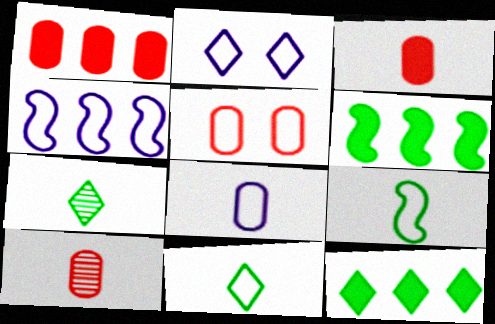[[1, 5, 10], 
[2, 4, 8], 
[2, 6, 10], 
[4, 5, 11]]